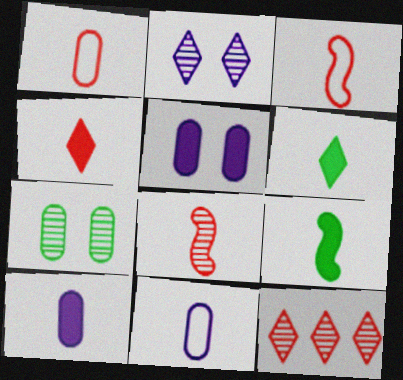[[1, 4, 8], 
[4, 9, 10], 
[6, 8, 11]]